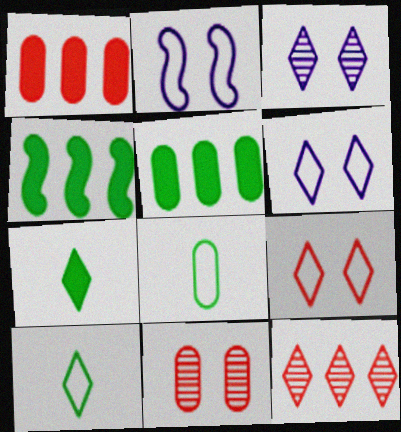[[6, 7, 12]]